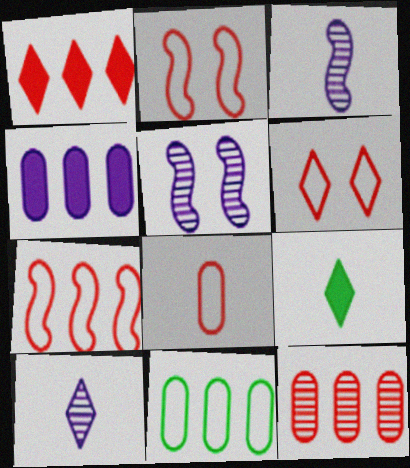[[1, 7, 12], 
[3, 8, 9], 
[4, 11, 12], 
[6, 7, 8]]